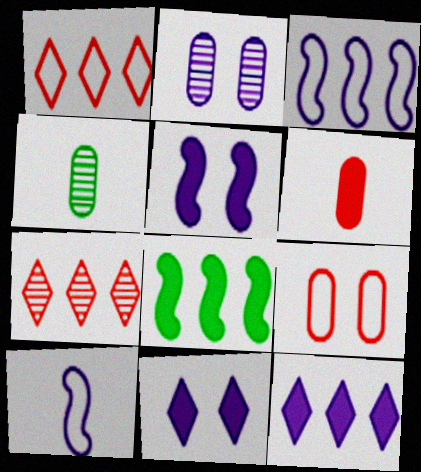[[1, 4, 5], 
[2, 10, 12], 
[6, 8, 11]]